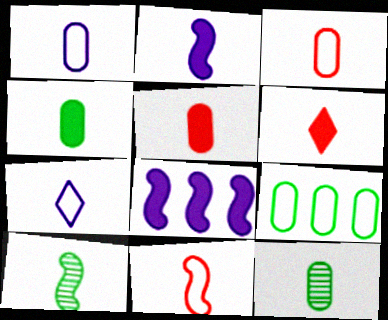[[1, 5, 12], 
[1, 6, 10], 
[2, 4, 6], 
[2, 10, 11], 
[5, 7, 10]]